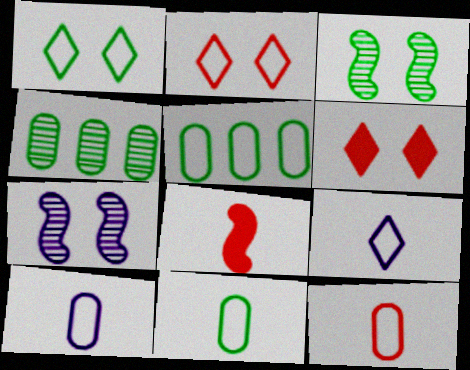[[10, 11, 12]]